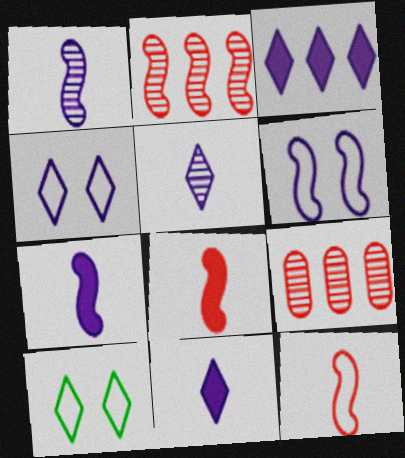[[3, 4, 5], 
[7, 9, 10]]